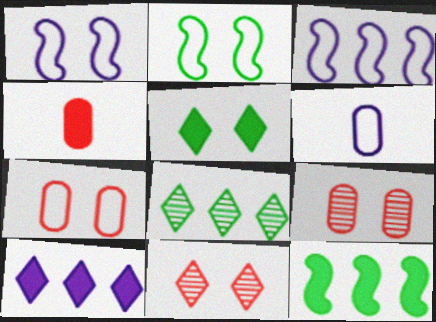[[1, 4, 8], 
[1, 5, 9], 
[6, 11, 12]]